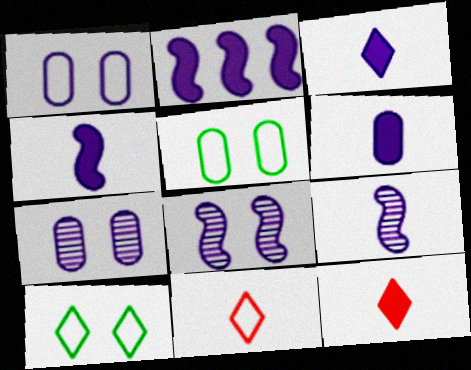[[3, 4, 6]]